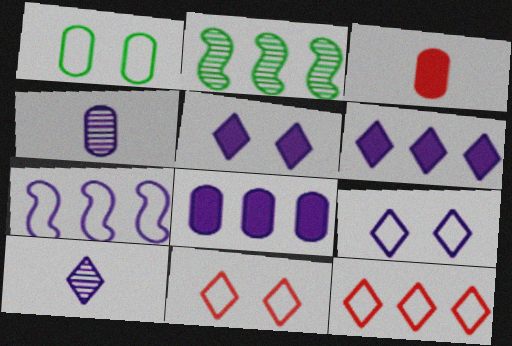[[2, 3, 9], 
[2, 8, 12], 
[4, 5, 7], 
[6, 9, 10]]